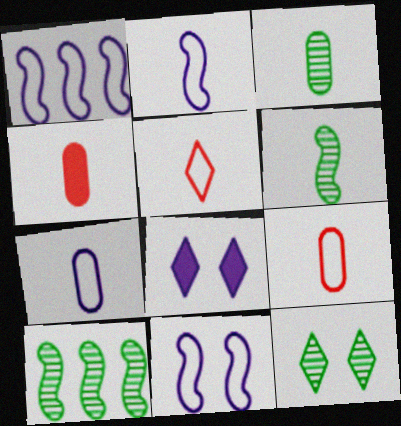[[1, 2, 11], 
[1, 4, 12], 
[3, 4, 7], 
[3, 10, 12], 
[8, 9, 10]]